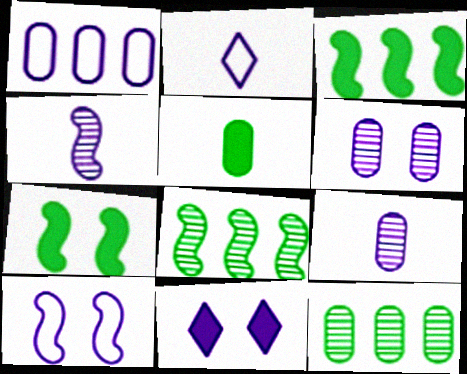[[1, 2, 10], 
[1, 4, 11], 
[6, 10, 11]]